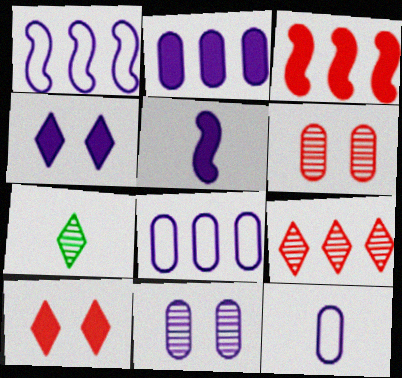[[2, 4, 5], 
[2, 11, 12]]